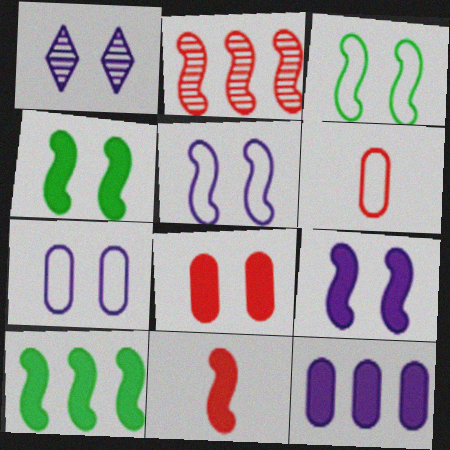[[1, 3, 8], 
[1, 6, 10], 
[1, 7, 9], 
[9, 10, 11]]